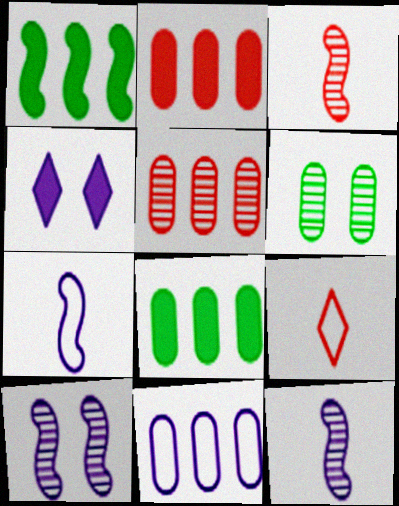[[4, 11, 12], 
[5, 8, 11], 
[8, 9, 10]]